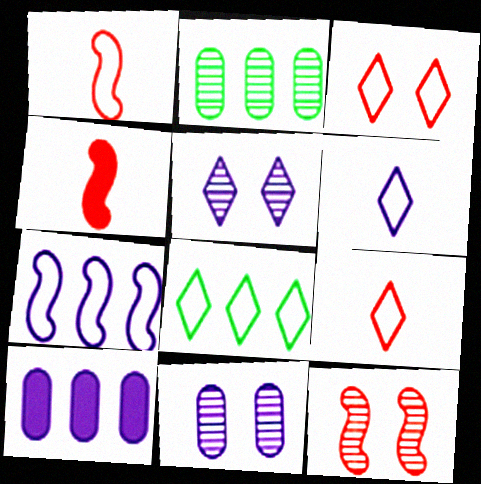[[3, 6, 8], 
[4, 8, 11]]